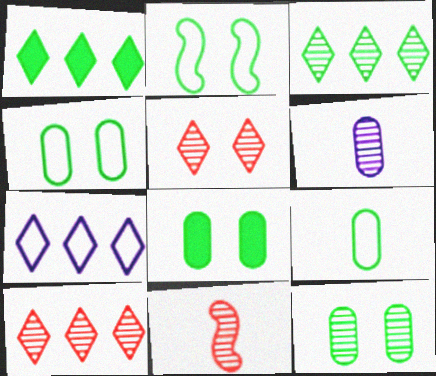[[1, 7, 10], 
[4, 8, 12], 
[7, 8, 11]]